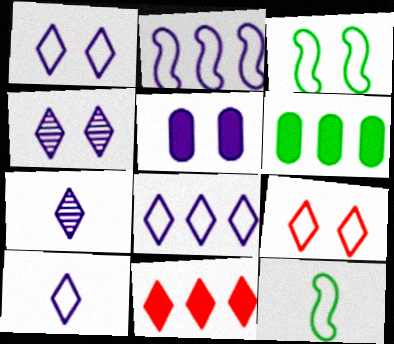[[1, 8, 10], 
[2, 5, 7]]